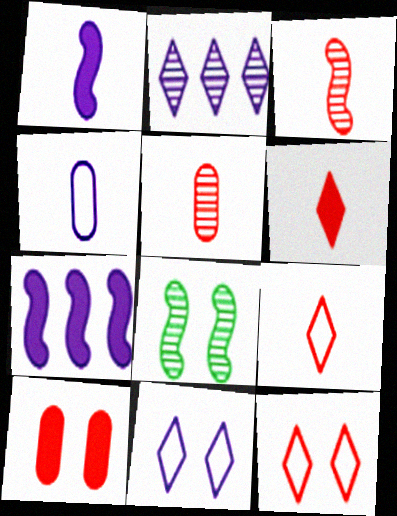[[2, 5, 8], 
[8, 10, 11]]